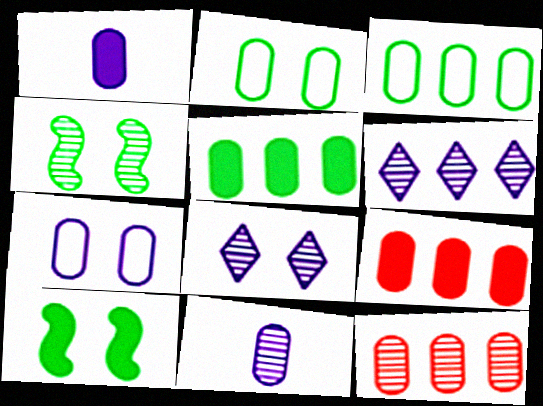[[1, 2, 12], 
[2, 9, 11]]